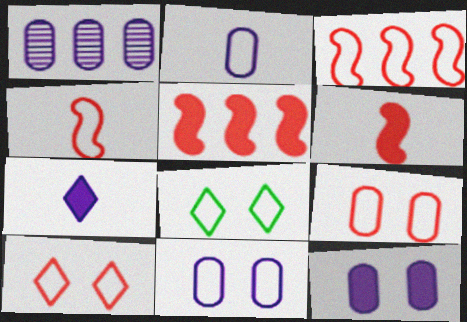[[1, 2, 12], 
[1, 6, 8], 
[2, 3, 8]]